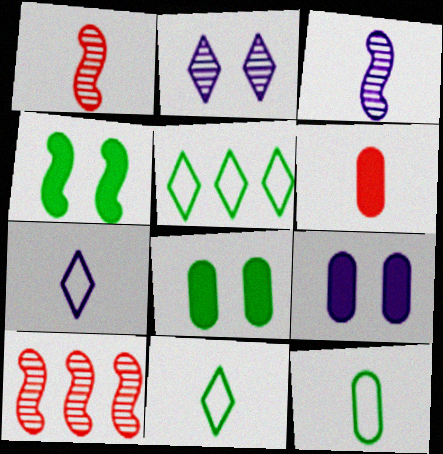[[1, 5, 9], 
[3, 6, 11], 
[7, 8, 10], 
[9, 10, 11]]